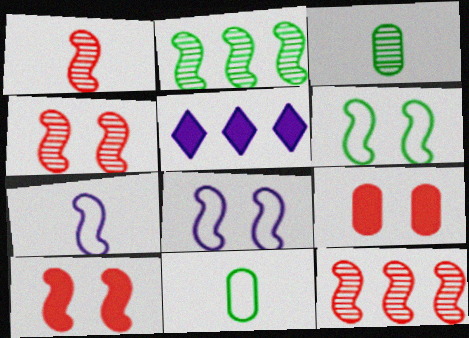[[1, 4, 12], 
[2, 7, 10], 
[4, 5, 11]]